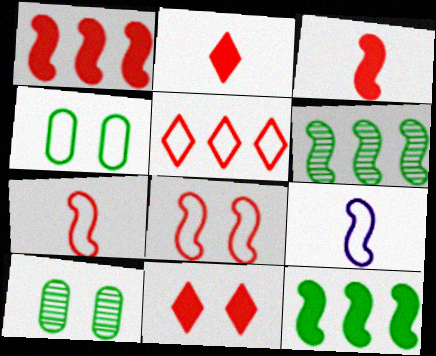[[4, 5, 9]]